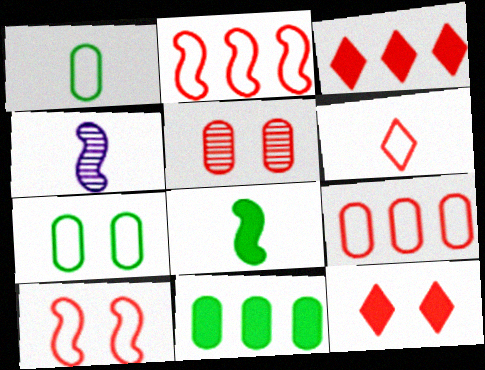[[3, 4, 7], 
[5, 10, 12], 
[6, 9, 10]]